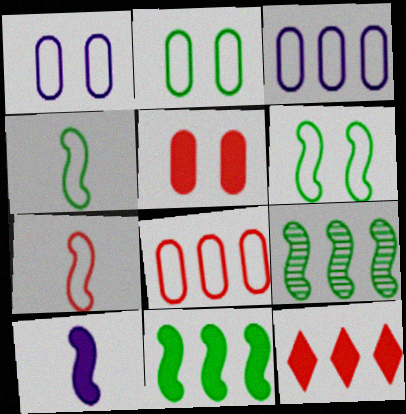[[3, 9, 12]]